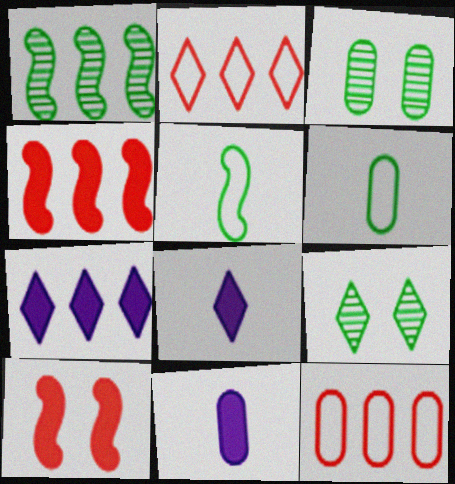[[1, 7, 12], 
[2, 8, 9], 
[3, 11, 12]]